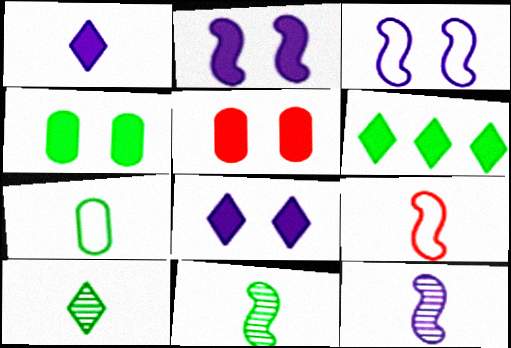[]